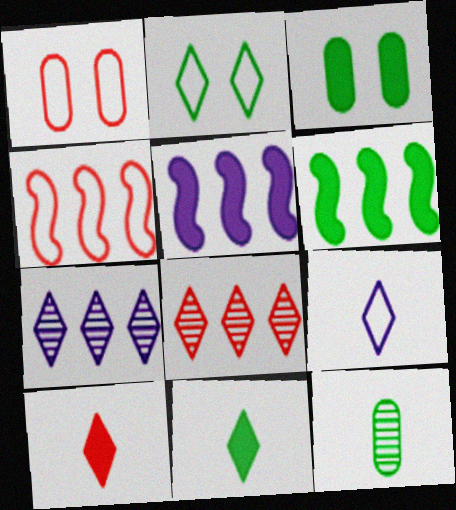[[2, 6, 12], 
[2, 7, 10], 
[3, 5, 10], 
[3, 6, 11]]